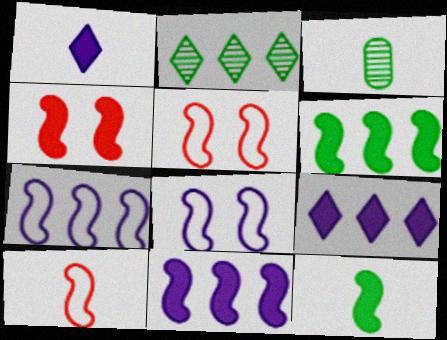[[1, 3, 10], 
[3, 5, 9], 
[4, 11, 12]]